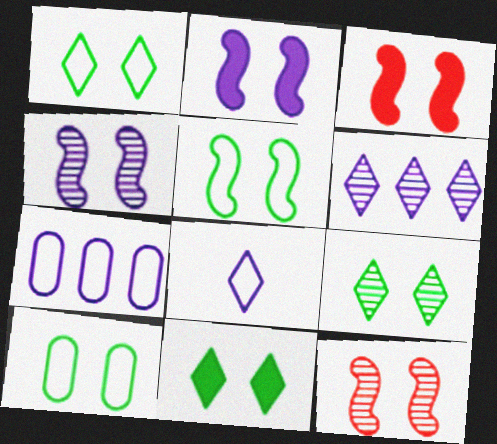[[1, 5, 10], 
[1, 9, 11], 
[2, 5, 12], 
[3, 4, 5]]